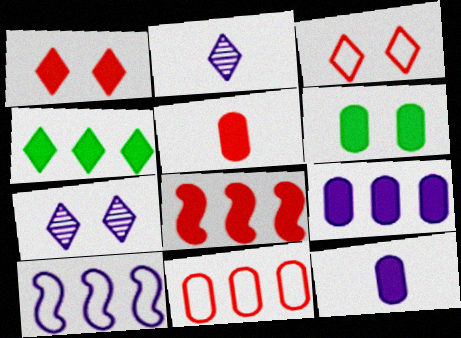[[1, 5, 8], 
[2, 3, 4], 
[4, 8, 9], 
[5, 6, 9], 
[7, 10, 12]]